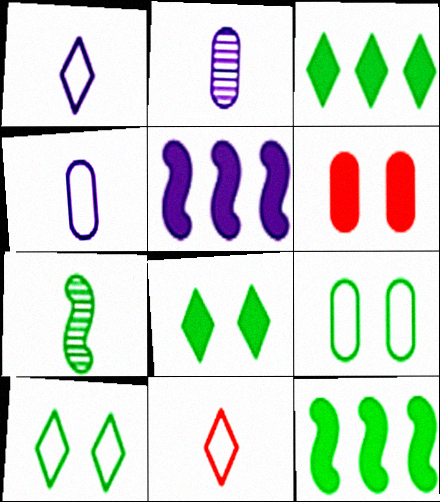[[3, 7, 9]]